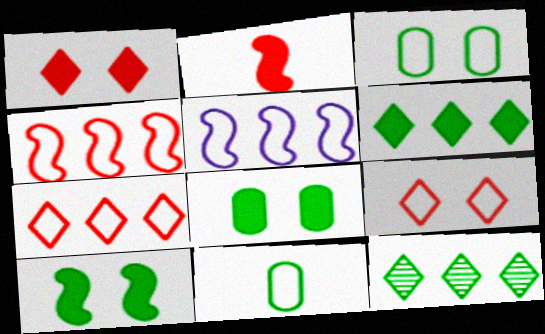[[5, 9, 11], 
[10, 11, 12]]